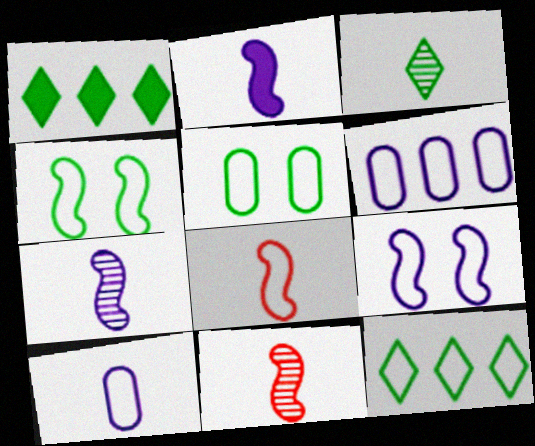[]